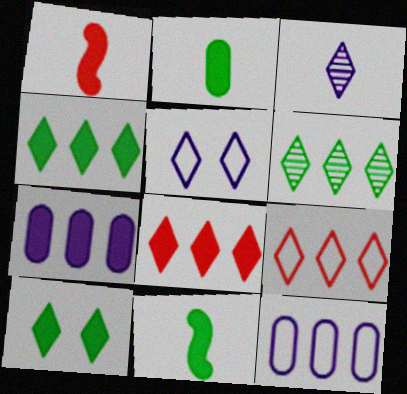[[1, 7, 10], 
[3, 9, 10]]